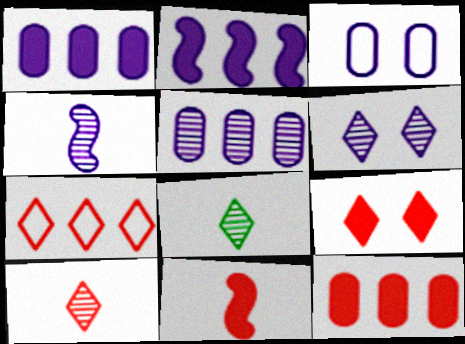[[4, 5, 6], 
[7, 9, 10], 
[9, 11, 12]]